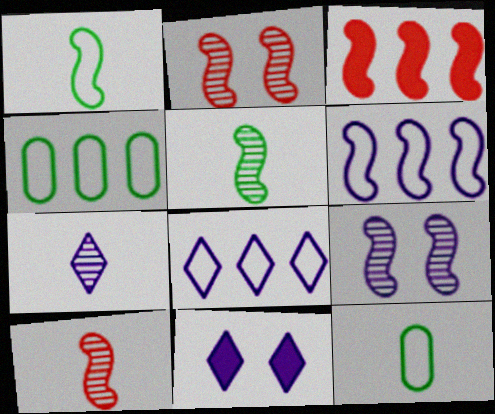[[1, 3, 9], 
[4, 10, 11], 
[7, 8, 11]]